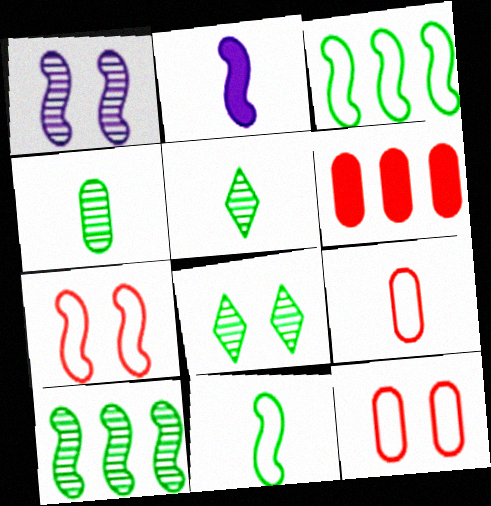[[2, 5, 9], 
[2, 7, 10], 
[4, 8, 10]]